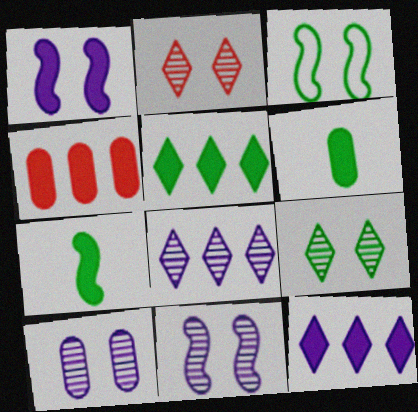[]